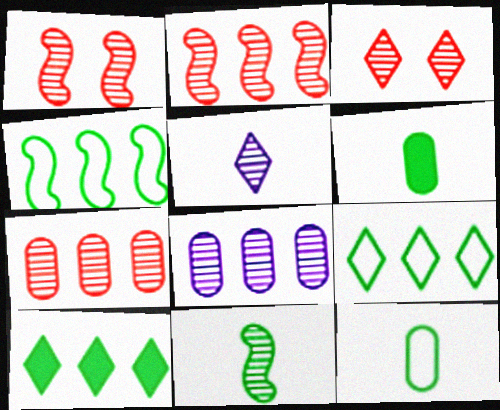[[3, 8, 11]]